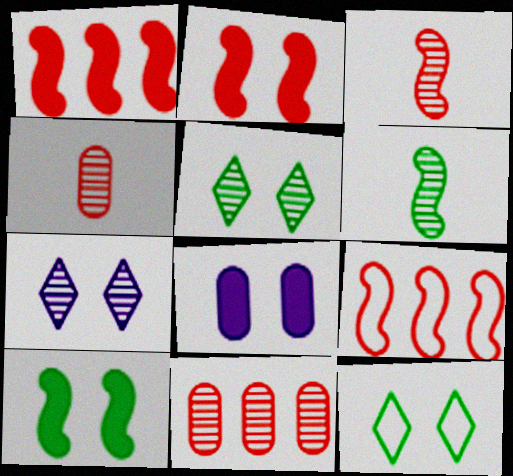[[2, 3, 9], 
[6, 7, 11]]